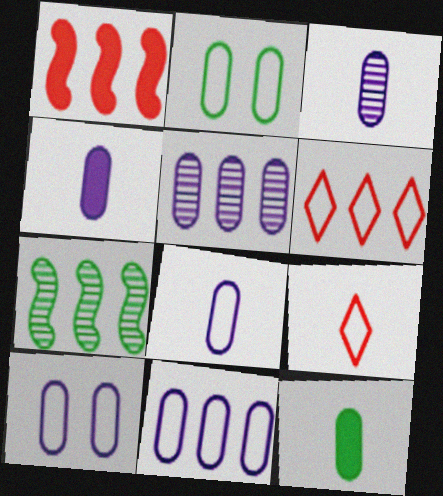[[3, 4, 8], 
[4, 5, 10], 
[8, 10, 11]]